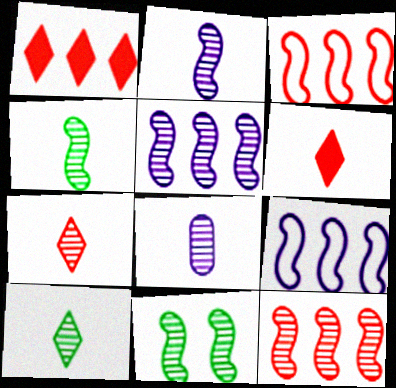[[2, 11, 12], 
[4, 7, 8]]